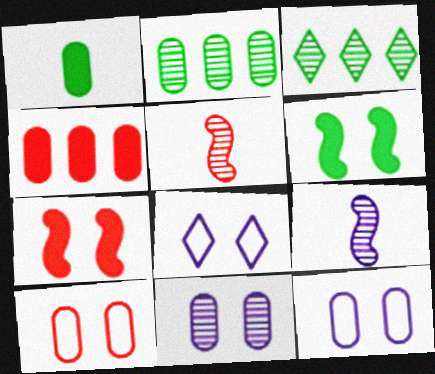[[3, 5, 11]]